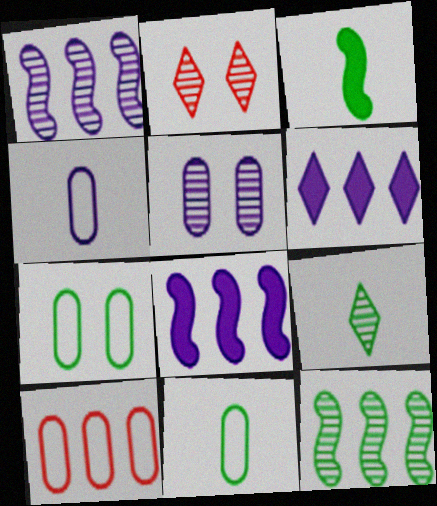[[2, 8, 11], 
[3, 9, 11], 
[4, 7, 10], 
[6, 10, 12]]